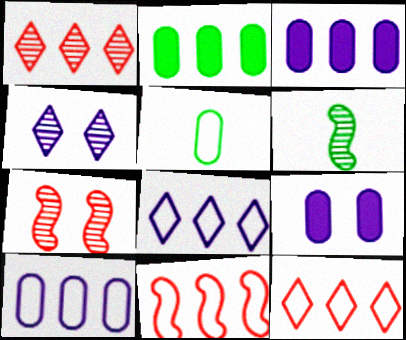[[6, 9, 12]]